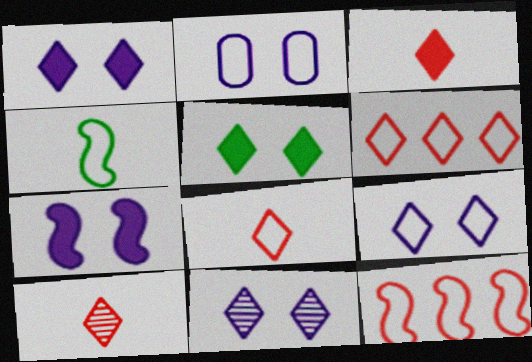[[1, 9, 11], 
[2, 4, 6], 
[2, 7, 11], 
[3, 8, 10]]